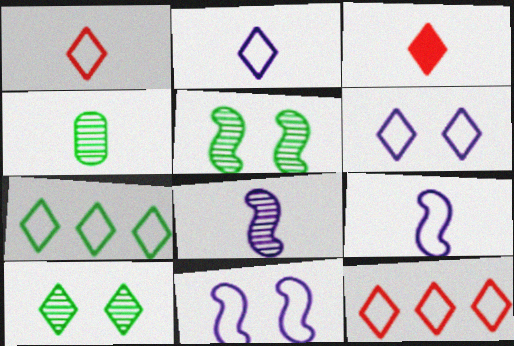[[1, 6, 7], 
[3, 4, 9]]